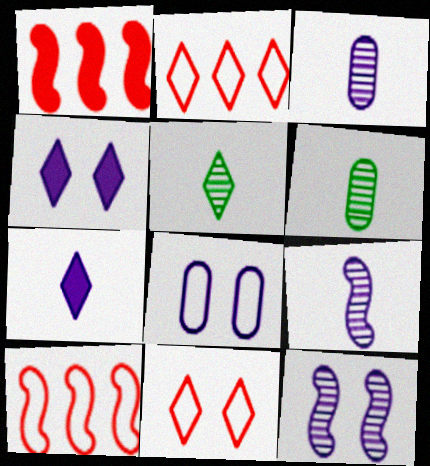[[1, 5, 8], 
[2, 4, 5], 
[4, 6, 10], 
[4, 8, 12]]